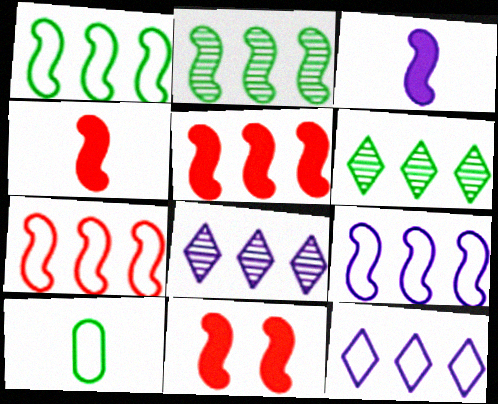[[1, 7, 9], 
[2, 5, 9], 
[4, 5, 11], 
[8, 10, 11]]